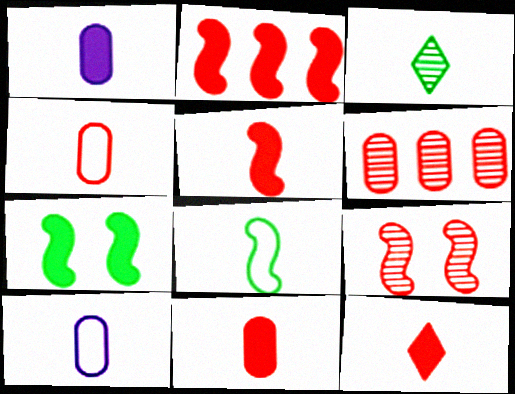[[3, 5, 10], 
[5, 11, 12]]